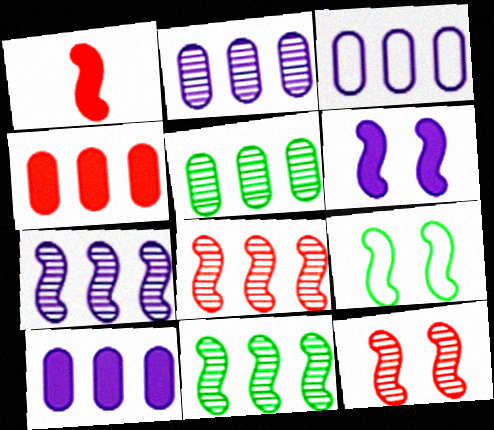[[1, 7, 9], 
[2, 3, 10], 
[3, 4, 5], 
[6, 9, 12], 
[7, 8, 11]]